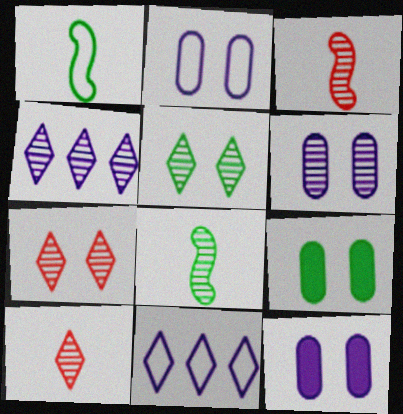[[2, 6, 12], 
[3, 9, 11], 
[4, 5, 10]]